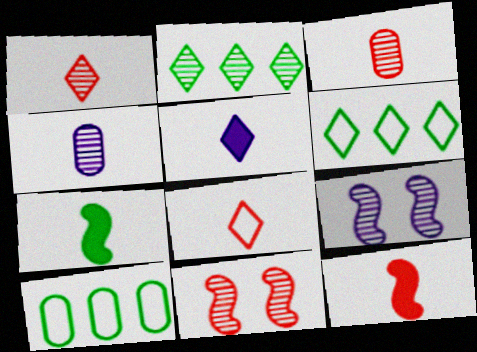[[2, 3, 9], 
[2, 4, 11], 
[3, 8, 12], 
[4, 7, 8], 
[5, 10, 11]]